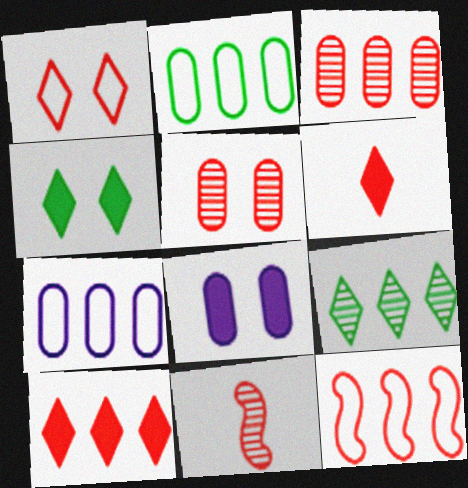[[3, 10, 12], 
[4, 7, 11], 
[5, 6, 12]]